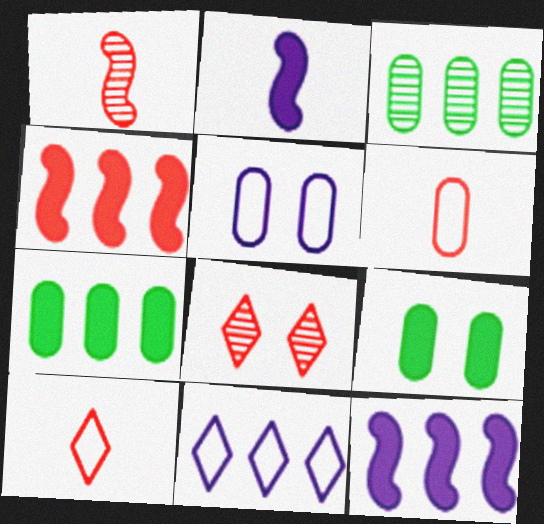[[1, 9, 11], 
[3, 4, 11], 
[4, 6, 8]]